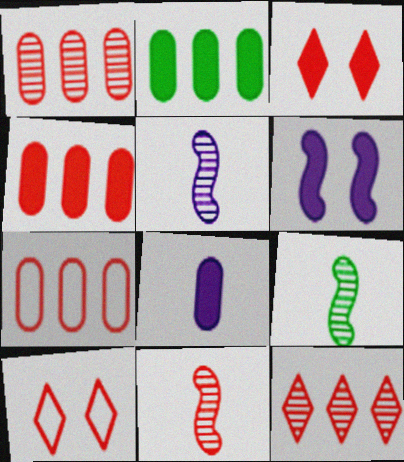[[1, 4, 7], 
[2, 5, 10], 
[3, 7, 11], 
[4, 10, 11], 
[5, 9, 11]]